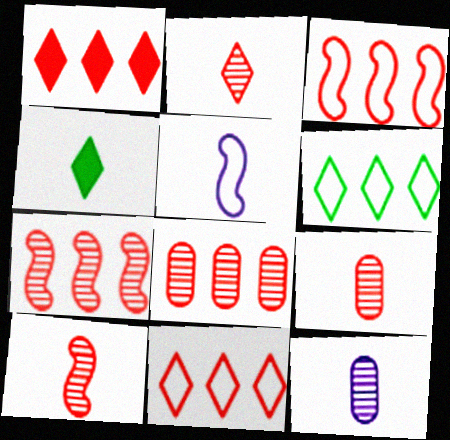[[1, 3, 8], 
[2, 9, 10], 
[4, 5, 9]]